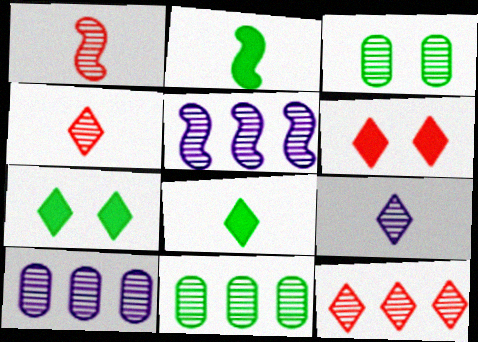[[3, 4, 5], 
[5, 11, 12]]